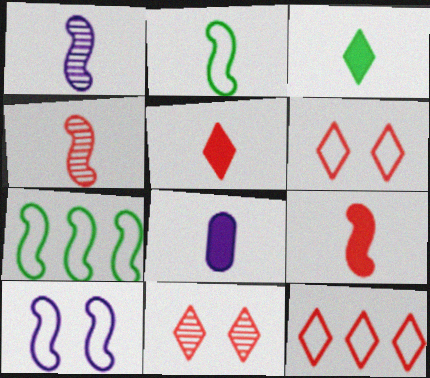[[1, 2, 9], 
[3, 8, 9], 
[5, 11, 12], 
[7, 8, 11]]